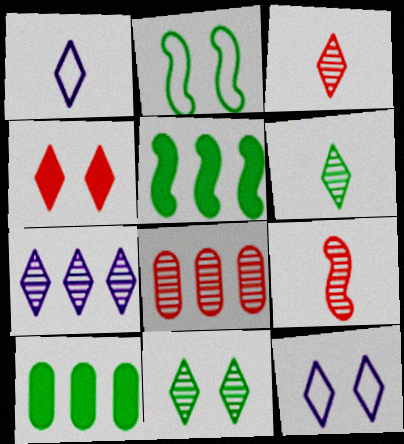[[2, 6, 10], 
[3, 7, 11], 
[4, 11, 12], 
[9, 10, 12]]